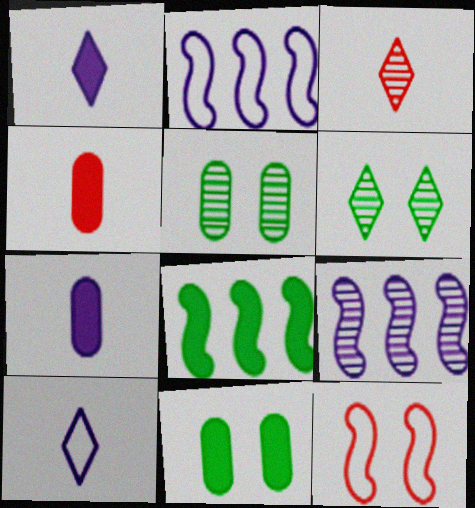[[2, 3, 11], 
[2, 4, 6], 
[3, 5, 9]]